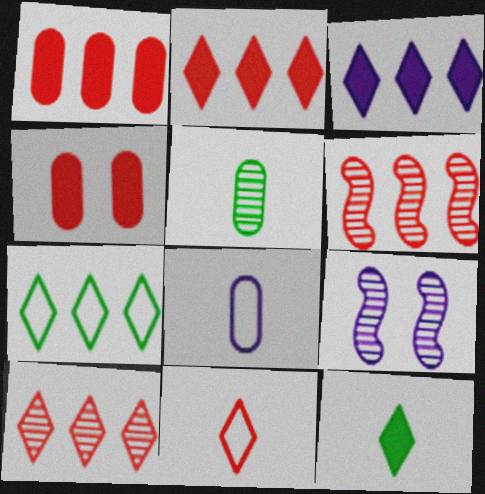[[3, 7, 10], 
[3, 8, 9], 
[4, 6, 11], 
[5, 9, 10]]